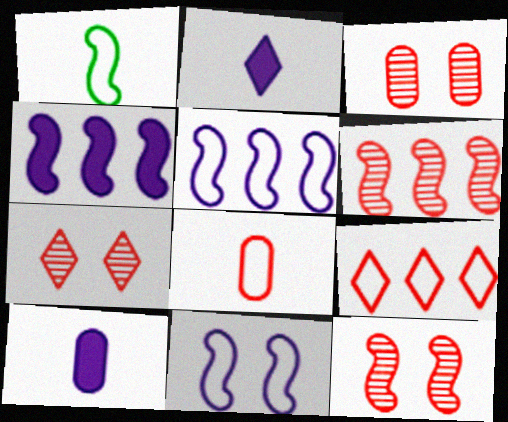[[1, 4, 12], 
[3, 7, 12]]